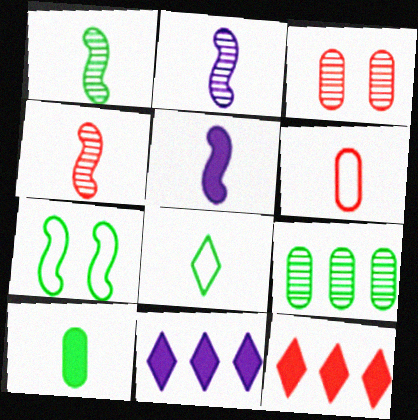[[1, 2, 4], 
[1, 8, 10]]